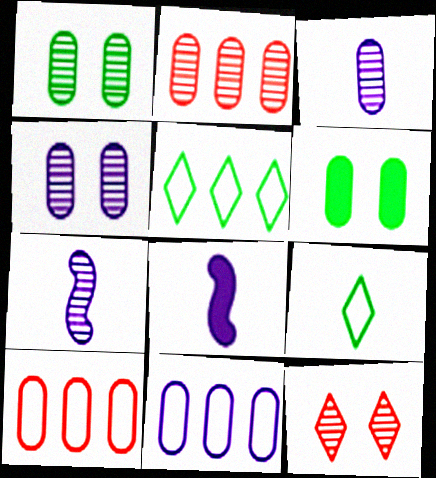[[1, 2, 3], 
[3, 6, 10]]